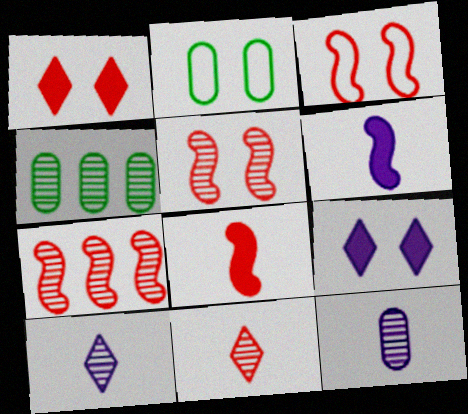[[2, 5, 9], 
[3, 7, 8], 
[4, 5, 10]]